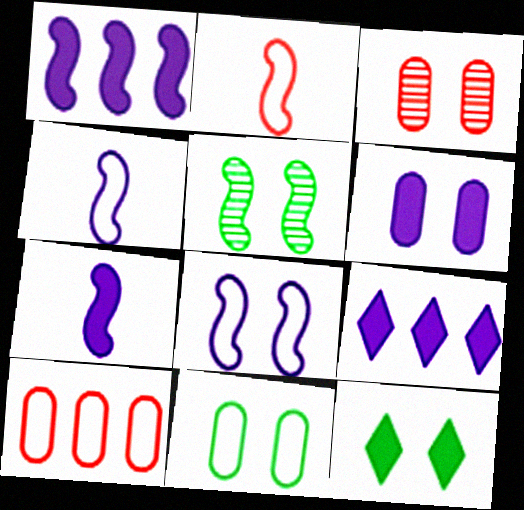[[1, 2, 5], 
[3, 6, 11], 
[3, 8, 12], 
[5, 11, 12], 
[6, 7, 9]]